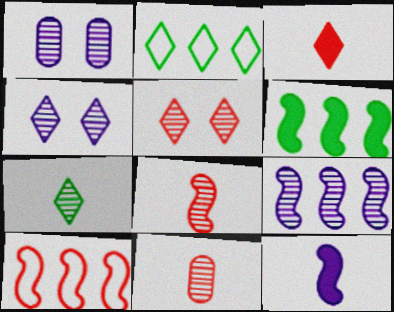[[2, 3, 4], 
[6, 9, 10]]